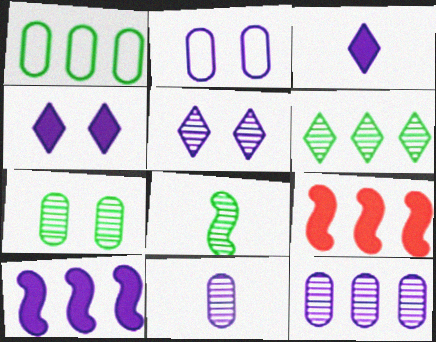[[6, 7, 8]]